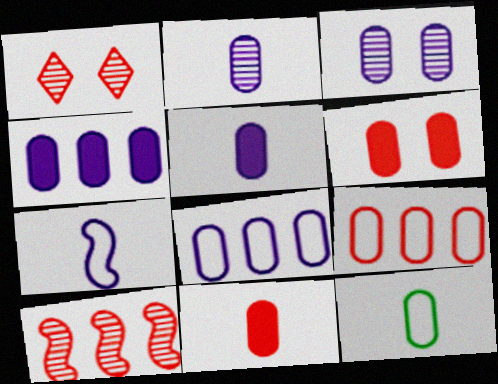[[2, 11, 12], 
[3, 5, 8]]